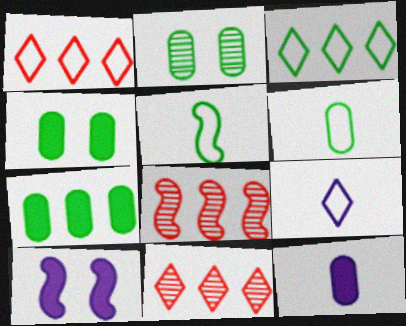[[2, 6, 7], 
[4, 8, 9], 
[5, 8, 10], 
[6, 10, 11]]